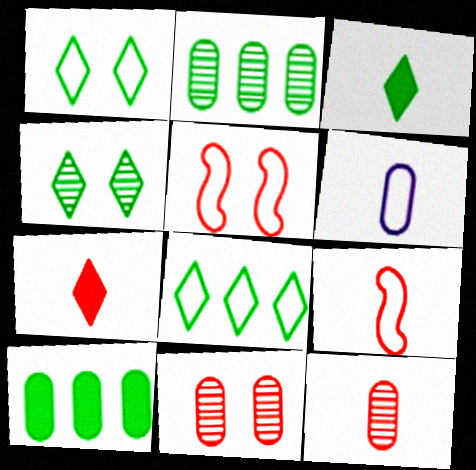[[3, 4, 8], 
[5, 6, 8], 
[6, 10, 11], 
[7, 9, 12]]